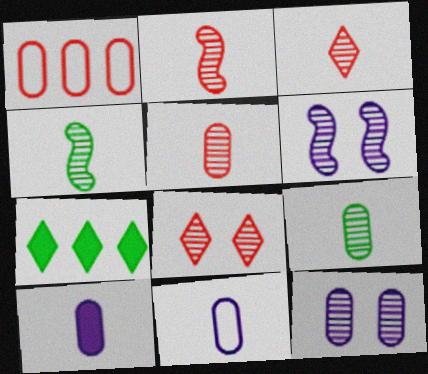[[2, 3, 5]]